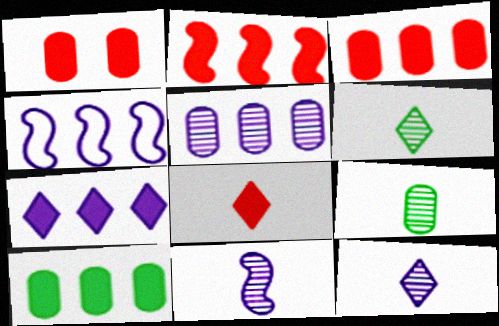[[1, 2, 8], 
[1, 4, 6], 
[2, 7, 10], 
[4, 5, 7]]